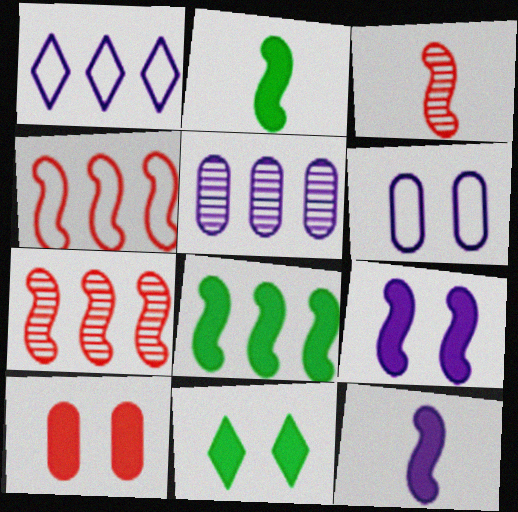[[9, 10, 11]]